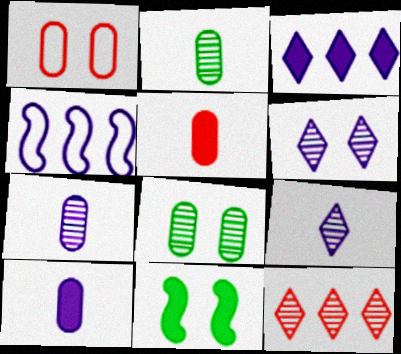[[1, 6, 11], 
[3, 5, 11], 
[4, 6, 10]]